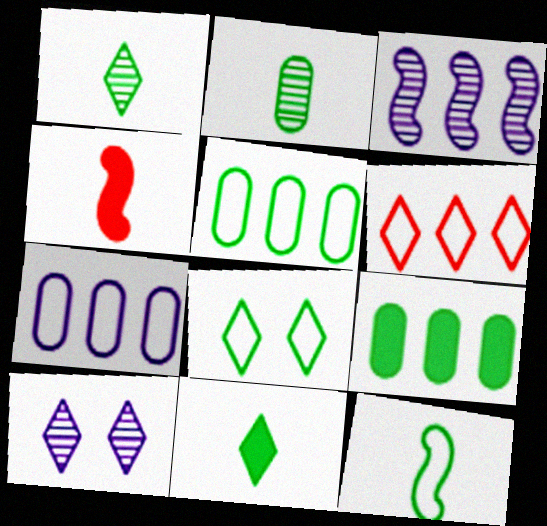[[2, 11, 12], 
[3, 6, 9], 
[4, 5, 10], 
[5, 8, 12], 
[6, 10, 11]]